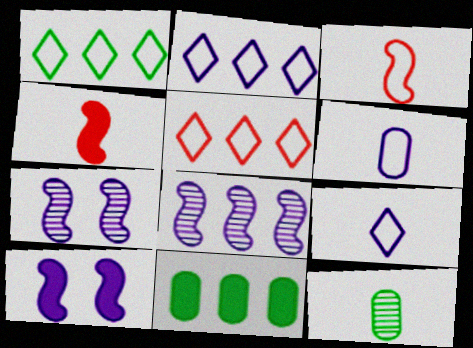[[1, 2, 5], 
[4, 9, 12], 
[5, 8, 11], 
[5, 10, 12]]